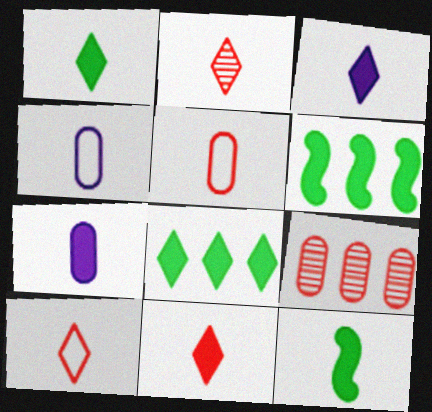[[1, 3, 11], 
[2, 4, 12], 
[2, 10, 11], 
[7, 11, 12]]